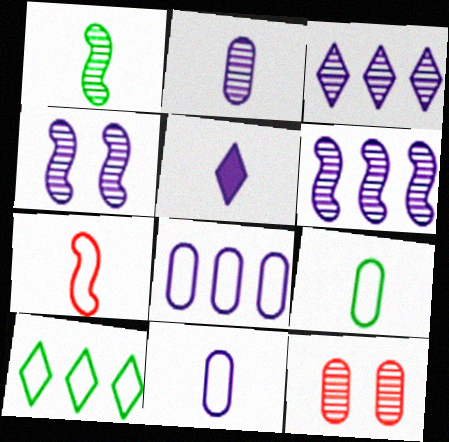[[1, 3, 12], 
[2, 3, 4], 
[4, 5, 8]]